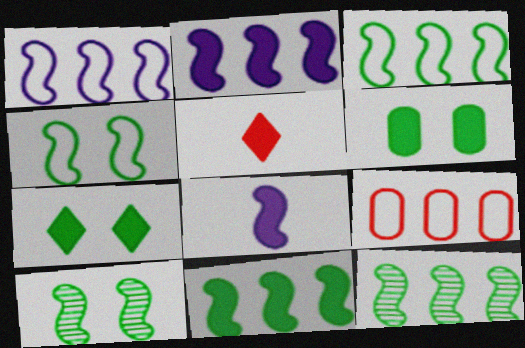[[2, 5, 6], 
[3, 11, 12]]